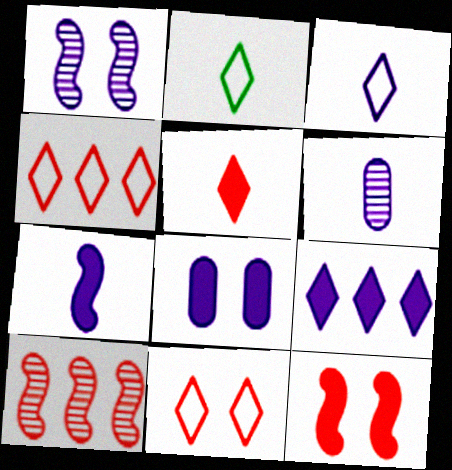[[2, 8, 10], 
[3, 6, 7], 
[7, 8, 9]]